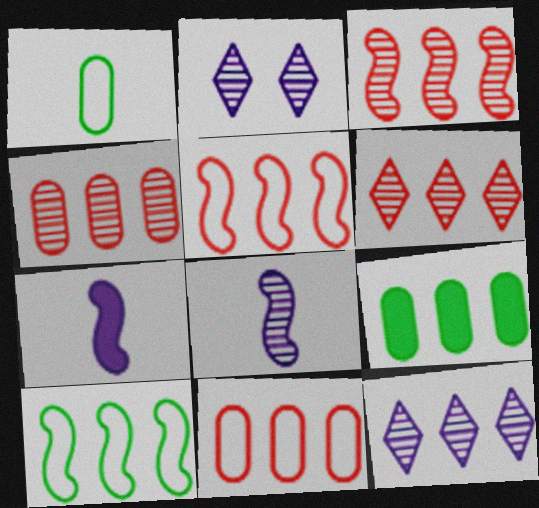[[3, 4, 6], 
[5, 9, 12]]